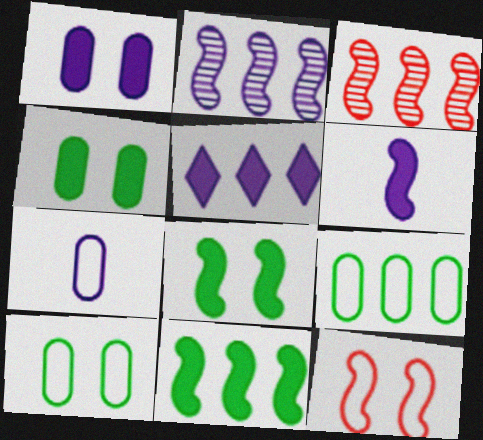[[1, 5, 6], 
[3, 5, 9]]